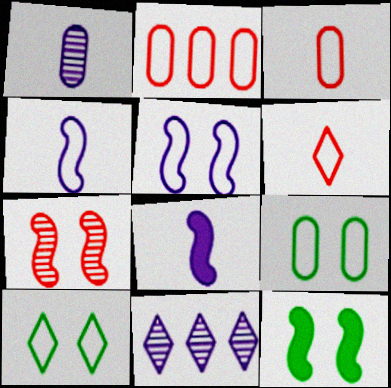[[2, 4, 10], 
[3, 11, 12], 
[5, 7, 12]]